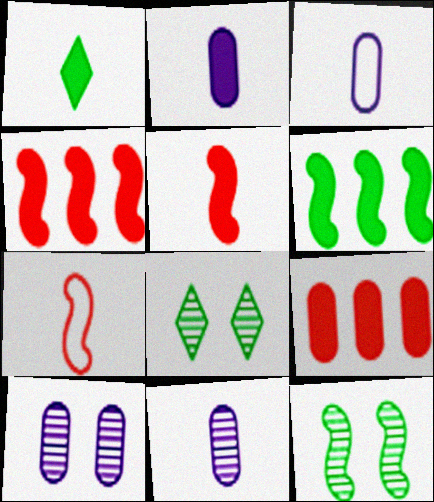[[1, 2, 5], 
[1, 7, 11], 
[2, 3, 11], 
[3, 4, 8]]